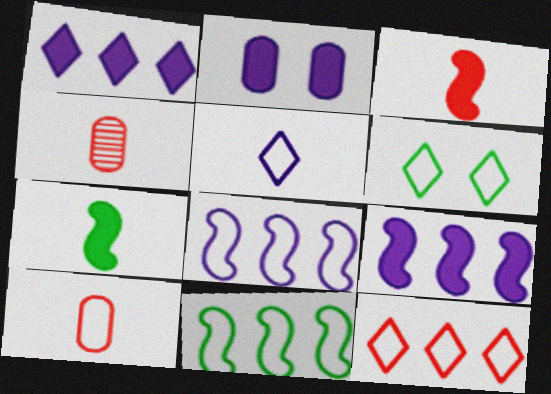[[4, 5, 7], 
[4, 6, 9], 
[5, 6, 12], 
[6, 8, 10]]